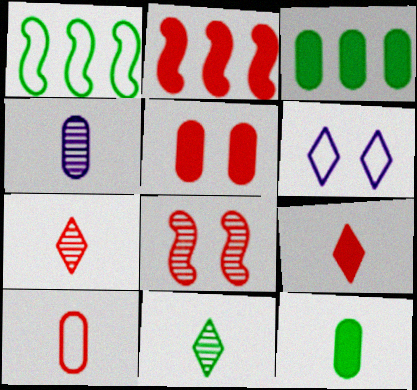[[1, 6, 10], 
[2, 5, 9], 
[4, 10, 12]]